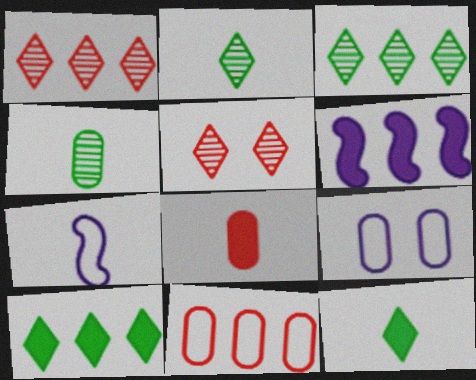[[2, 7, 8], 
[3, 6, 11]]